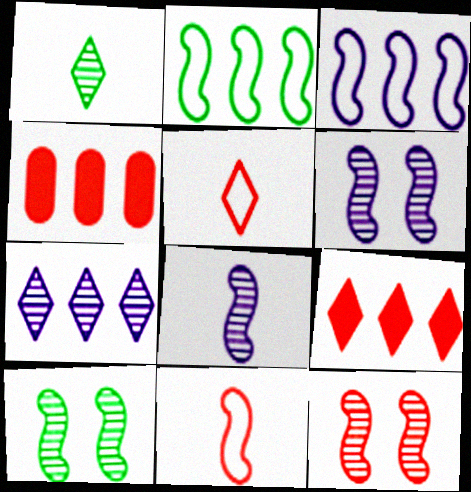[[2, 4, 7], 
[4, 5, 12], 
[6, 10, 12]]